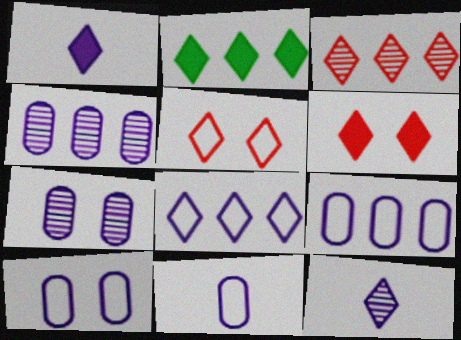[[1, 2, 6], 
[2, 3, 8], 
[2, 5, 12], 
[9, 10, 11]]